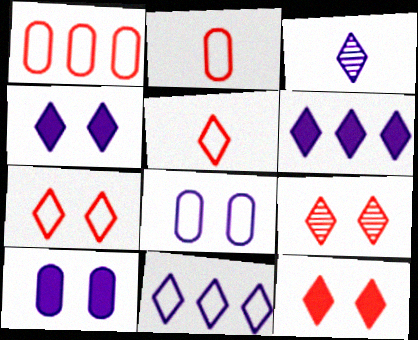[[3, 4, 11], 
[7, 9, 12]]